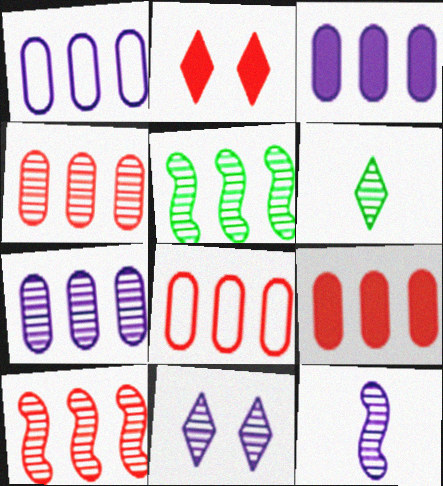[[1, 3, 7], 
[4, 8, 9], 
[7, 11, 12]]